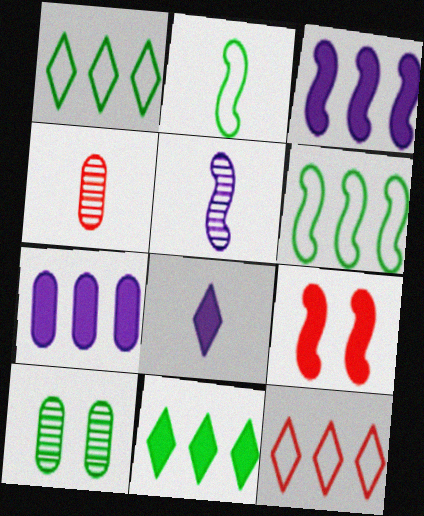[[2, 4, 8], 
[2, 10, 11], 
[4, 9, 12], 
[5, 6, 9]]